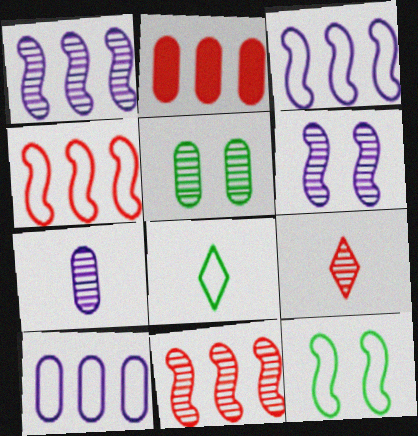[[1, 5, 9], 
[2, 6, 8]]